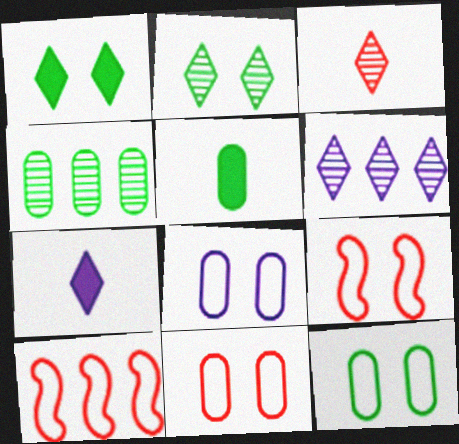[[2, 3, 6], 
[4, 5, 12], 
[4, 7, 9], 
[5, 6, 9], 
[8, 11, 12]]